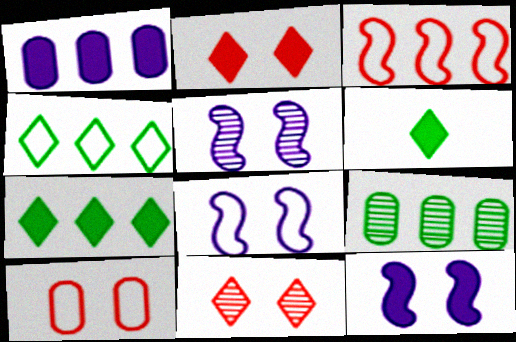[[5, 8, 12]]